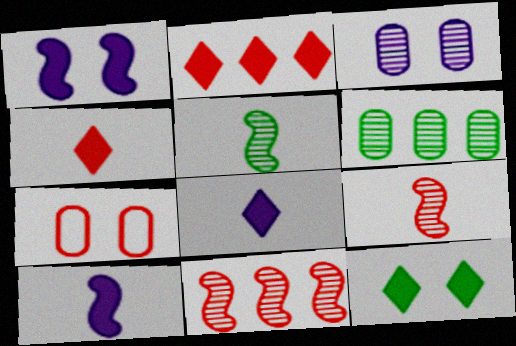[[2, 7, 9], 
[2, 8, 12], 
[4, 7, 11]]